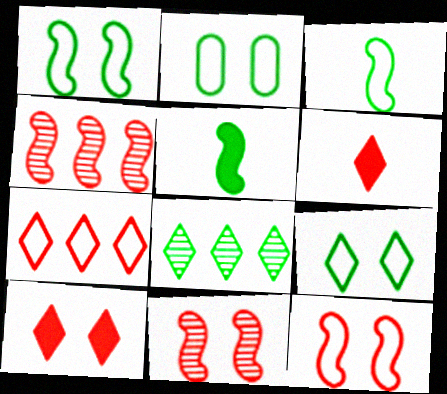[[1, 2, 9], 
[2, 5, 8]]